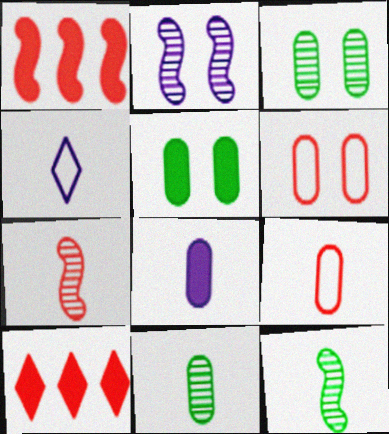[[1, 3, 4], 
[6, 7, 10], 
[8, 9, 11]]